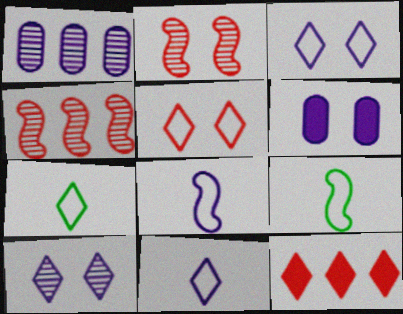[[4, 6, 7], 
[7, 10, 12]]